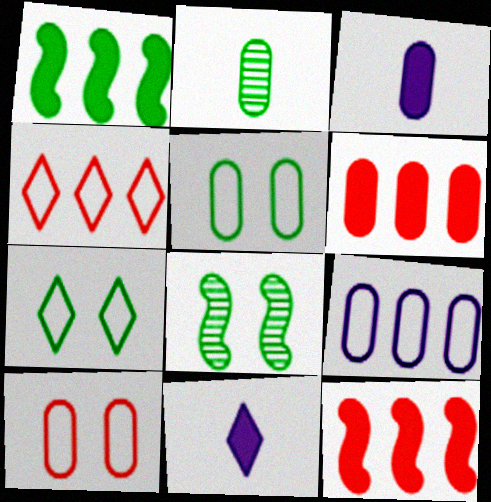[[1, 2, 7], 
[3, 4, 8]]